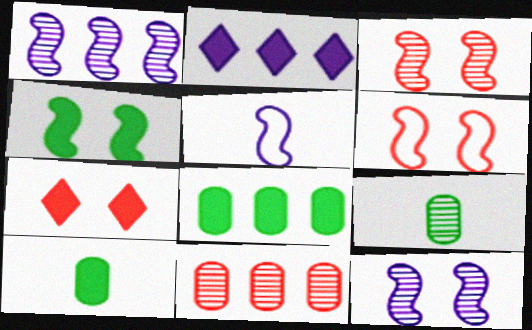[[2, 6, 9], 
[4, 6, 12]]